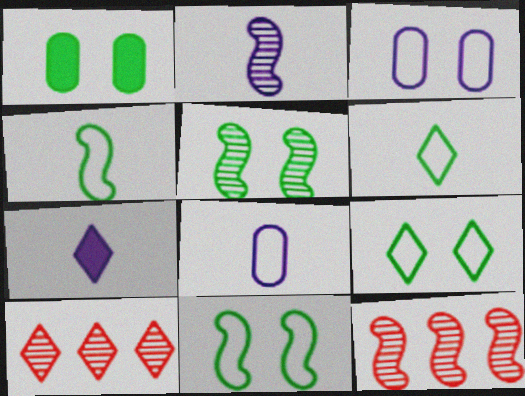[[1, 5, 9], 
[2, 5, 12], 
[2, 7, 8], 
[7, 9, 10]]